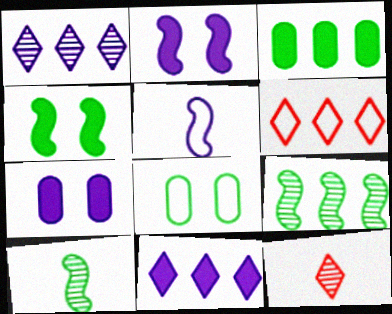[[1, 5, 7], 
[5, 6, 8], 
[6, 7, 10]]